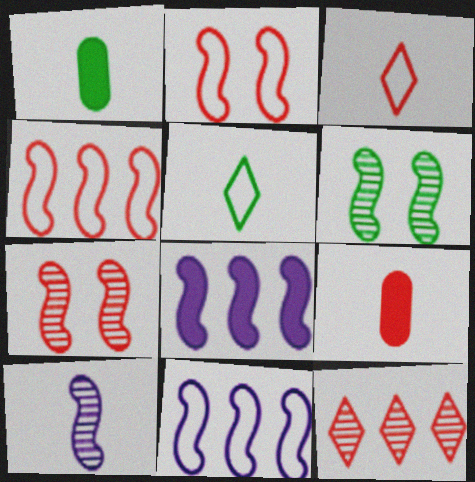[[1, 3, 10], 
[2, 9, 12], 
[5, 9, 10]]